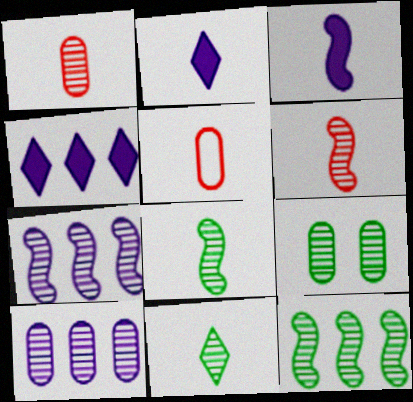[[1, 9, 10], 
[2, 5, 8], 
[3, 5, 11], 
[9, 11, 12]]